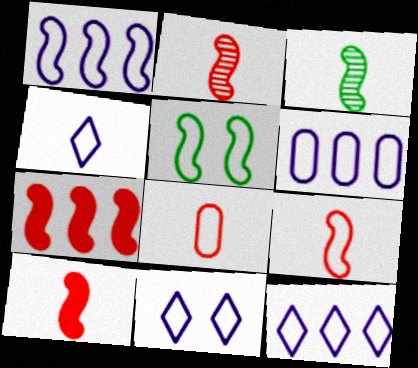[[1, 5, 9], 
[1, 6, 12], 
[2, 9, 10], 
[4, 11, 12], 
[5, 8, 12]]